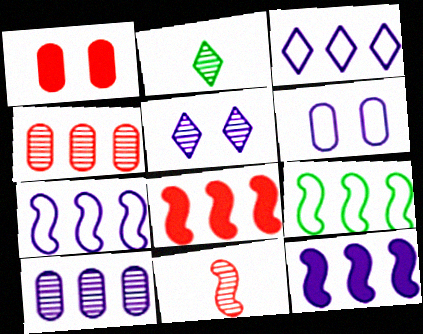[[1, 2, 7], 
[2, 6, 8], 
[3, 10, 12]]